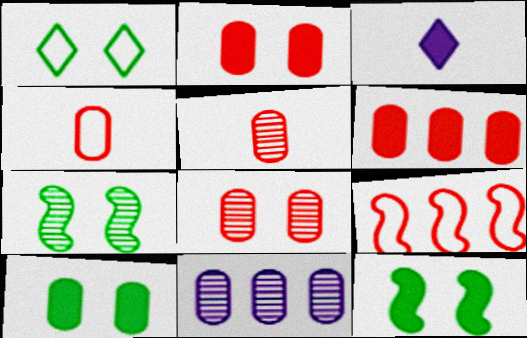[[1, 7, 10], 
[3, 6, 12], 
[4, 6, 8], 
[4, 10, 11]]